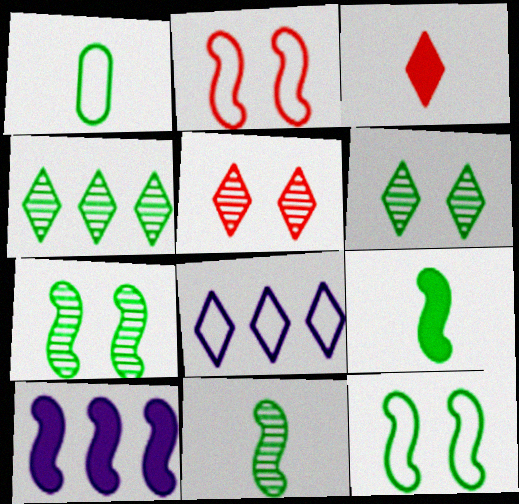[[1, 2, 8], 
[1, 5, 10], 
[2, 10, 11], 
[3, 6, 8]]